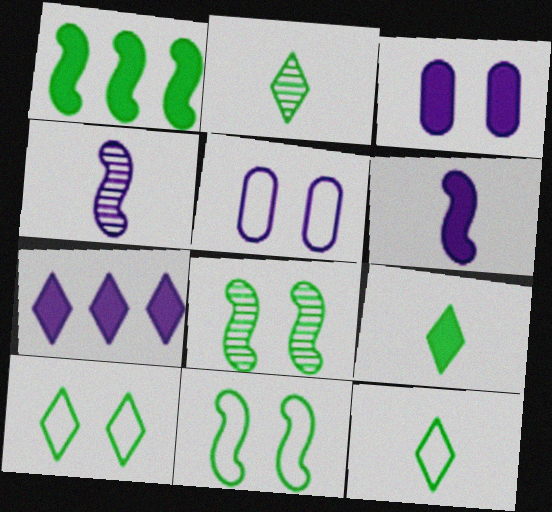[[2, 9, 12], 
[3, 6, 7], 
[4, 5, 7]]